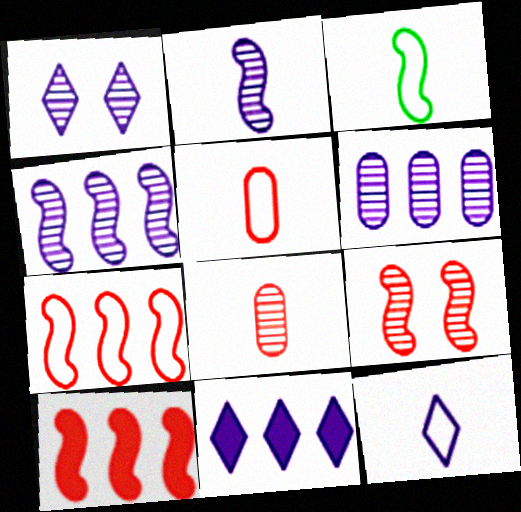[[1, 2, 6], 
[1, 11, 12], 
[3, 5, 12]]